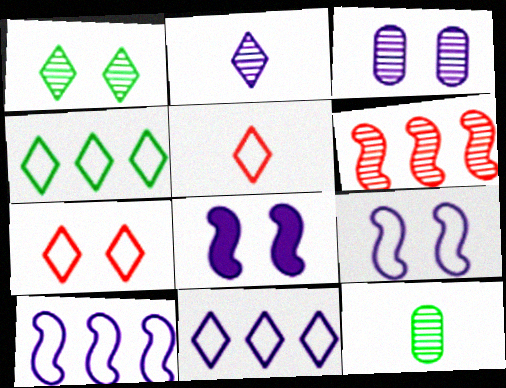[]